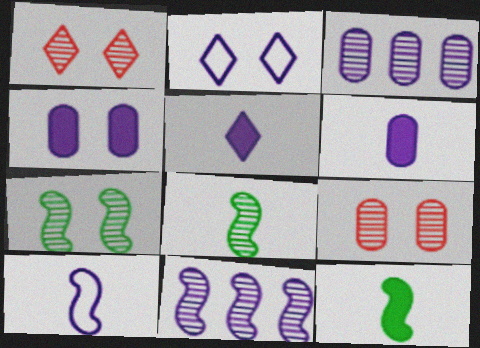[[1, 3, 8], 
[2, 6, 11]]